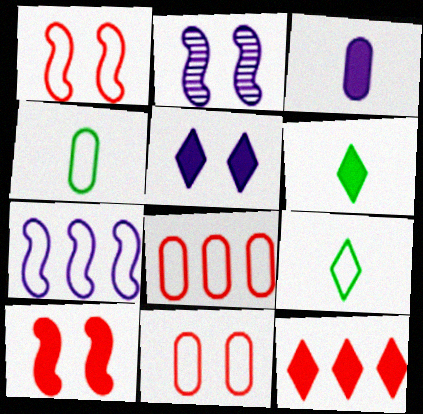[[2, 4, 12], 
[2, 6, 8], 
[5, 6, 12], 
[7, 9, 11]]